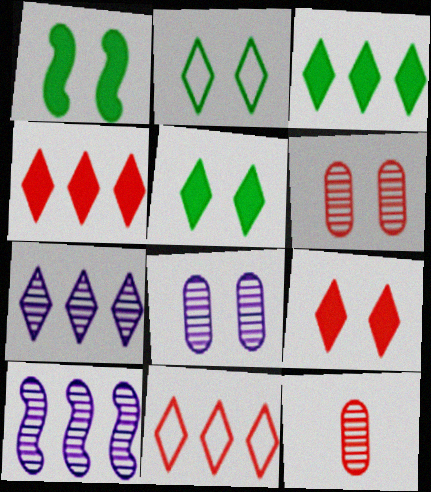[[3, 7, 11]]